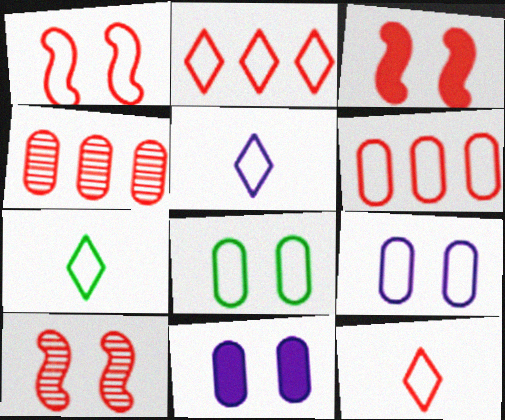[[1, 3, 10], 
[1, 6, 12], 
[3, 4, 12], 
[5, 7, 12]]